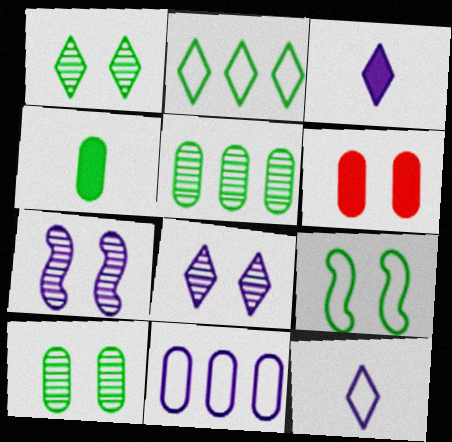[[3, 7, 11], 
[6, 8, 9]]